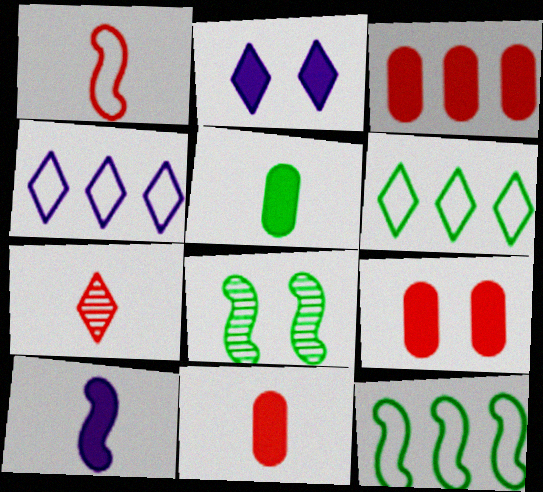[[1, 7, 11], 
[2, 6, 7], 
[3, 9, 11], 
[4, 8, 11], 
[5, 6, 8]]